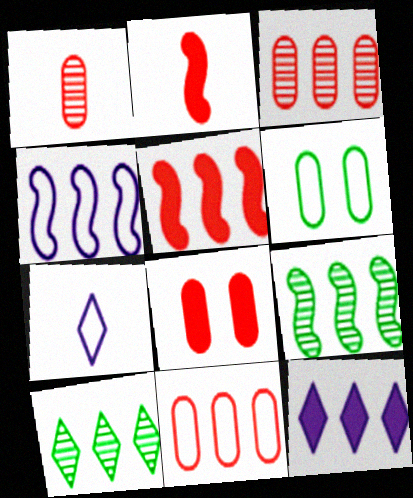[[1, 8, 11], 
[4, 5, 9], 
[7, 8, 9], 
[9, 11, 12]]